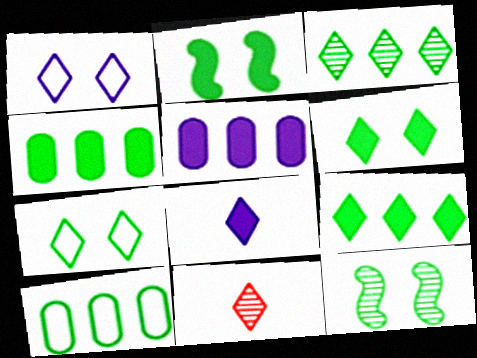[[1, 9, 11]]